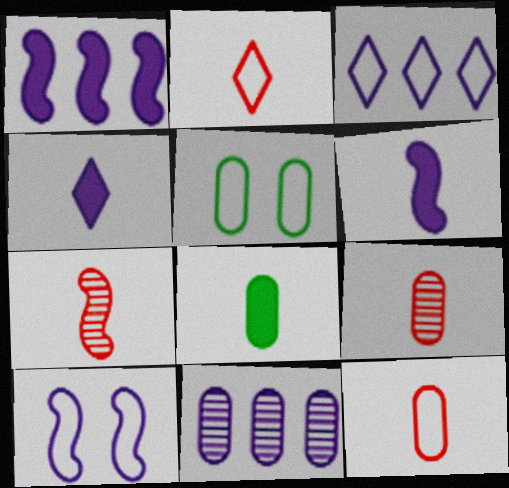[[1, 3, 11], 
[4, 10, 11]]